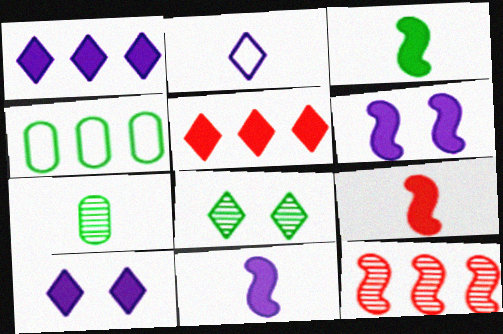[[1, 4, 12], 
[2, 5, 8], 
[2, 7, 9], 
[3, 4, 8], 
[3, 9, 11]]